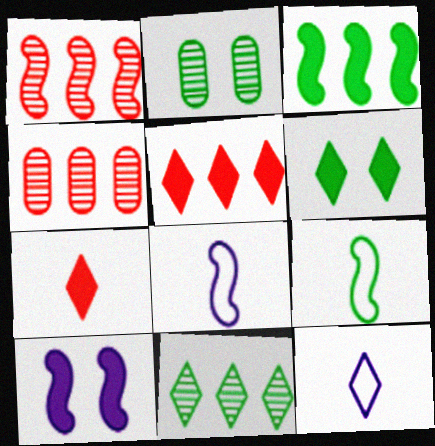[[1, 9, 10], 
[2, 5, 8], 
[4, 6, 8]]